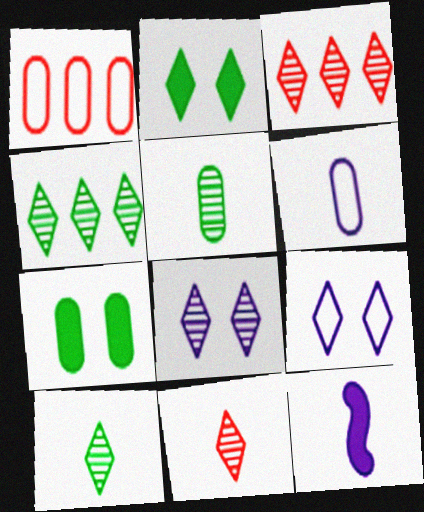[[3, 8, 10], 
[4, 8, 11]]